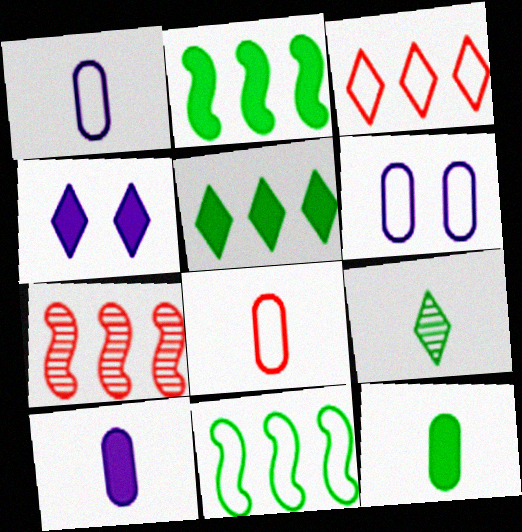[[3, 4, 9]]